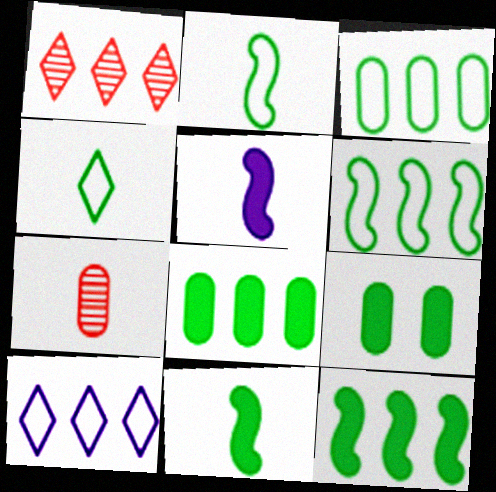[[4, 5, 7]]